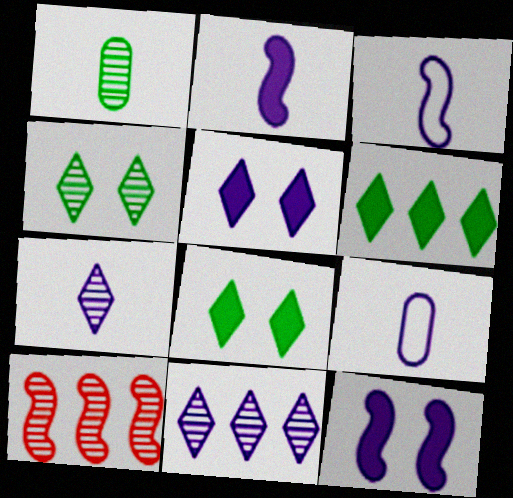[[2, 7, 9], 
[8, 9, 10], 
[9, 11, 12]]